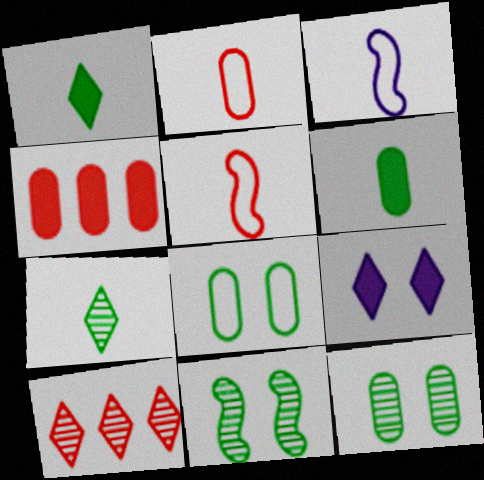[]